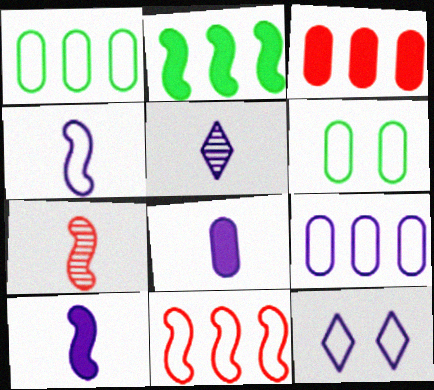[[4, 5, 8], 
[4, 9, 12]]